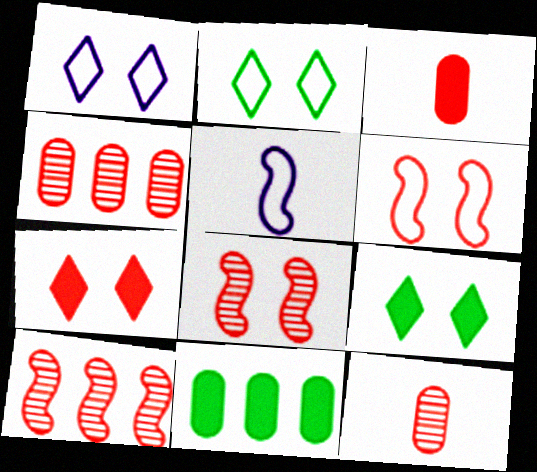[[4, 5, 9]]